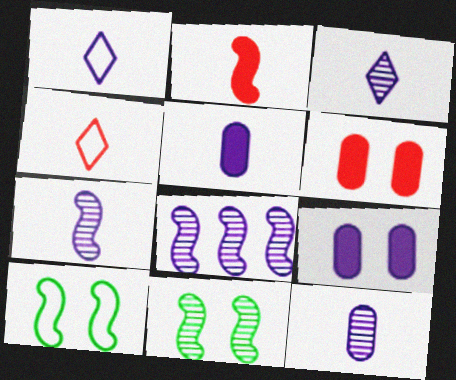[[1, 5, 7], 
[1, 8, 9], 
[2, 8, 10], 
[3, 7, 12]]